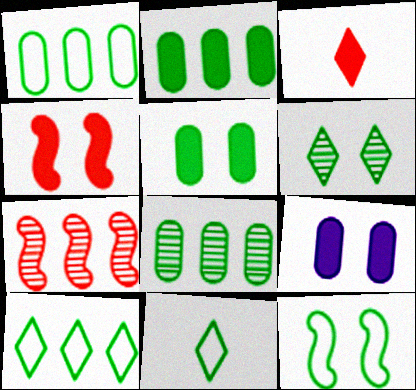[[1, 2, 8], 
[1, 11, 12], 
[5, 6, 12], 
[7, 9, 11]]